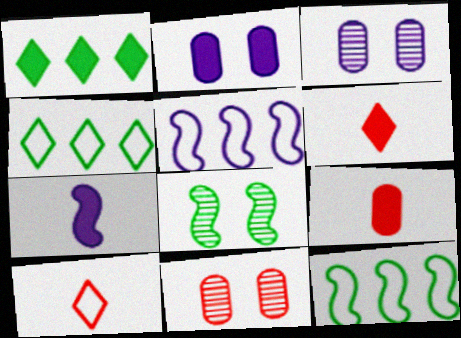[[3, 6, 12], 
[4, 7, 11]]